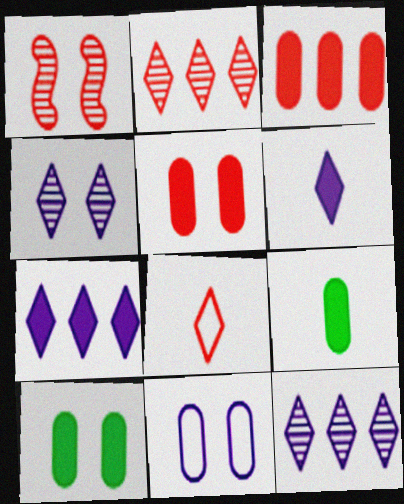[[1, 3, 8]]